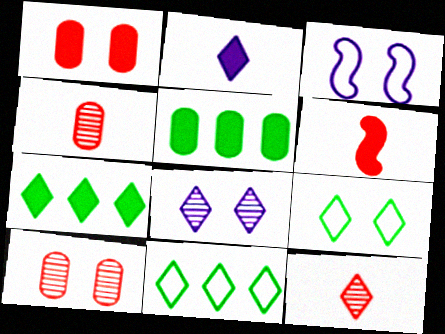[[3, 4, 7], 
[3, 5, 12]]